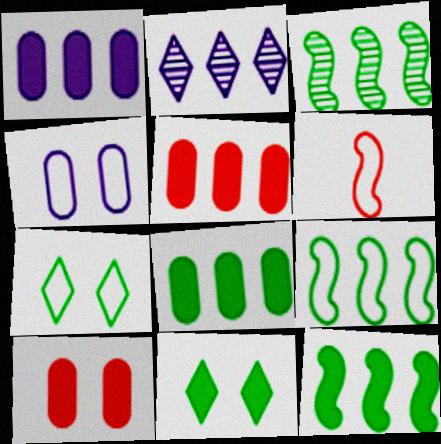[[1, 5, 8], 
[2, 5, 9], 
[3, 9, 12]]